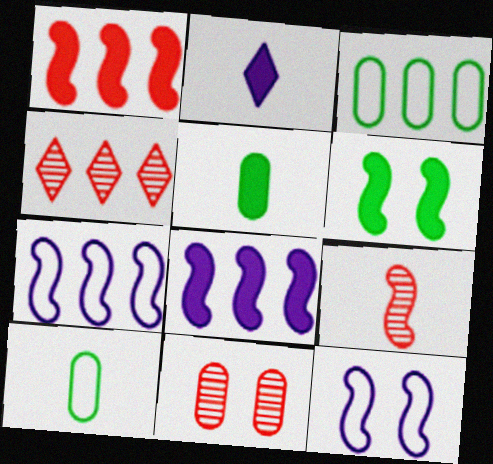[[2, 9, 10], 
[3, 4, 8], 
[4, 5, 12], 
[4, 9, 11], 
[6, 7, 9]]